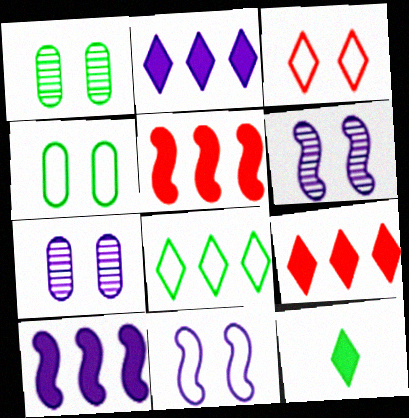[[3, 4, 11]]